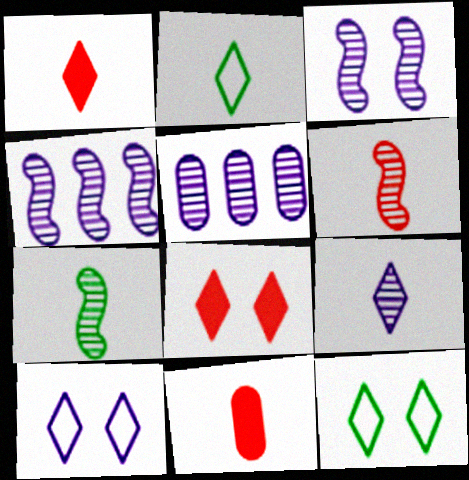[[1, 2, 9], 
[3, 5, 9], 
[4, 11, 12]]